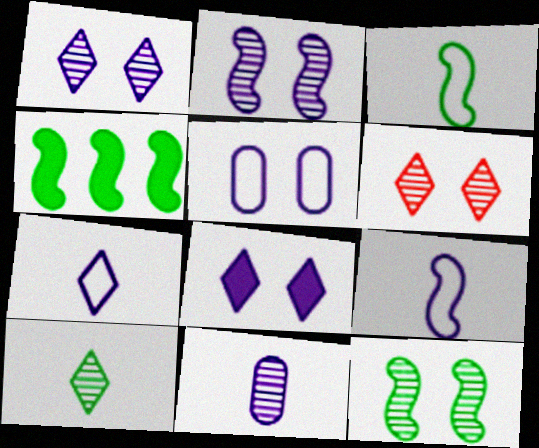[[2, 5, 8], 
[3, 4, 12]]